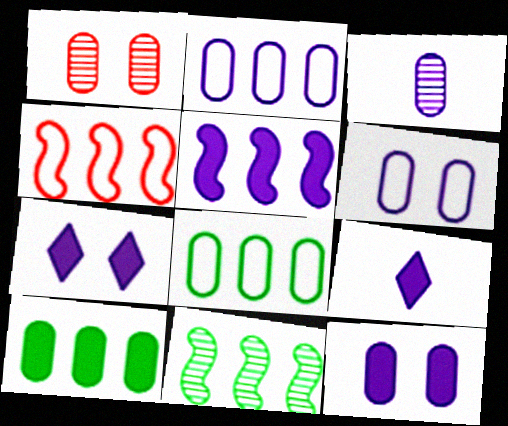[[2, 3, 12], 
[4, 5, 11], 
[5, 9, 12]]